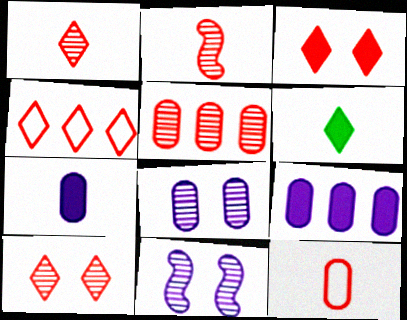[[1, 3, 4], 
[2, 5, 10]]